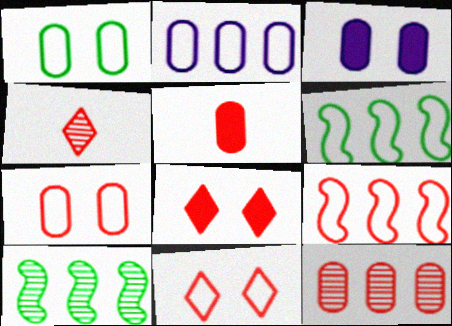[[3, 4, 6], 
[5, 7, 12]]